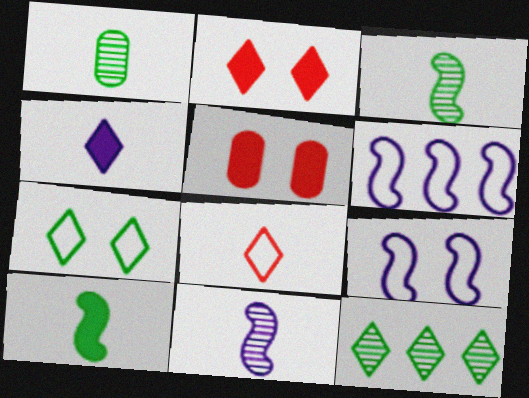[[1, 2, 6]]